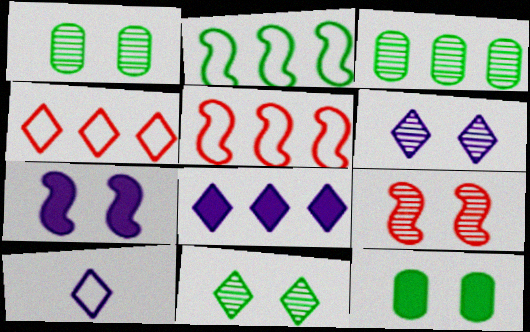[[1, 6, 9], 
[3, 5, 8], 
[6, 8, 10]]